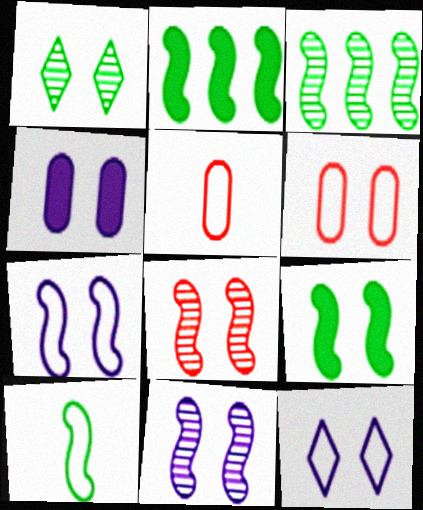[[3, 9, 10], 
[4, 11, 12], 
[7, 8, 9]]